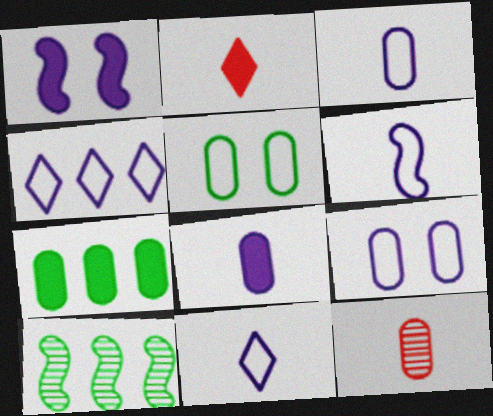[[1, 2, 7], 
[2, 9, 10], 
[3, 6, 11], 
[4, 6, 9], 
[7, 9, 12]]